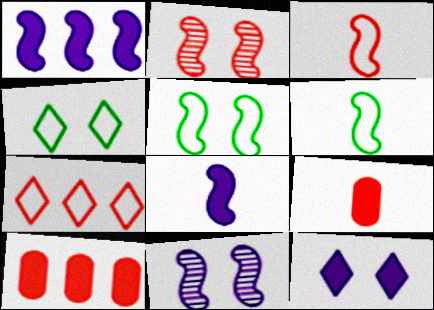[[1, 2, 6], 
[2, 7, 9]]